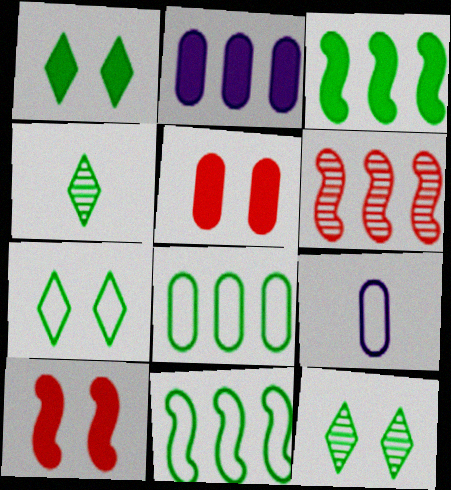[[1, 6, 9], 
[1, 7, 12]]